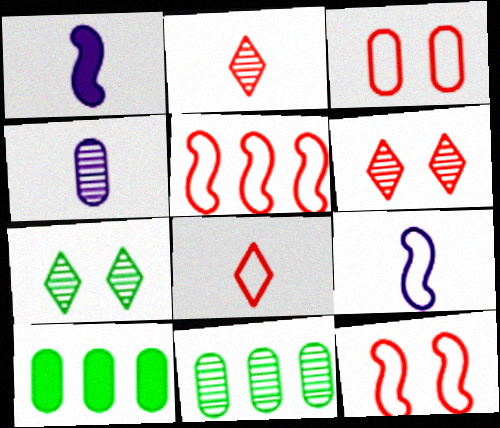[[3, 4, 10], 
[3, 5, 8], 
[6, 9, 10]]